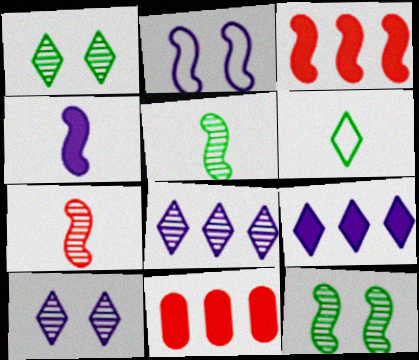[[2, 3, 5]]